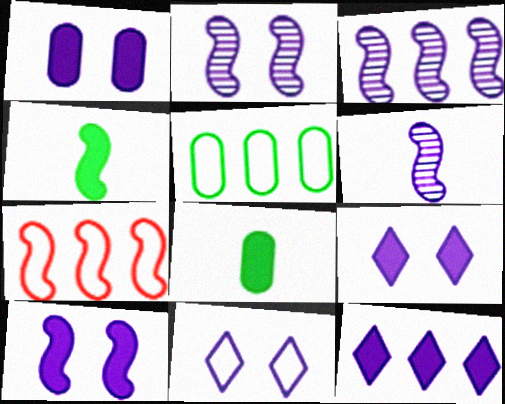[[1, 2, 11], 
[1, 9, 10], 
[2, 3, 6], 
[2, 4, 7]]